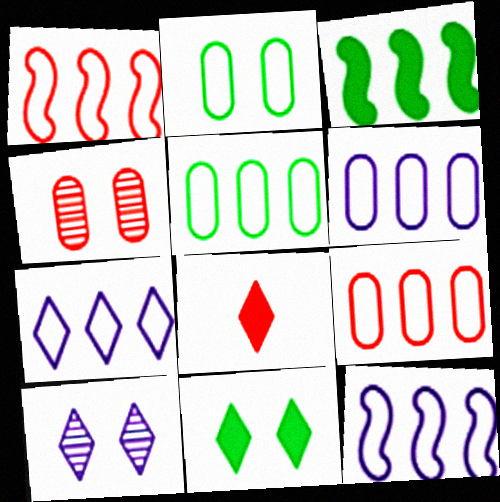[[1, 4, 8], 
[1, 5, 7], 
[5, 6, 9], 
[6, 7, 12]]